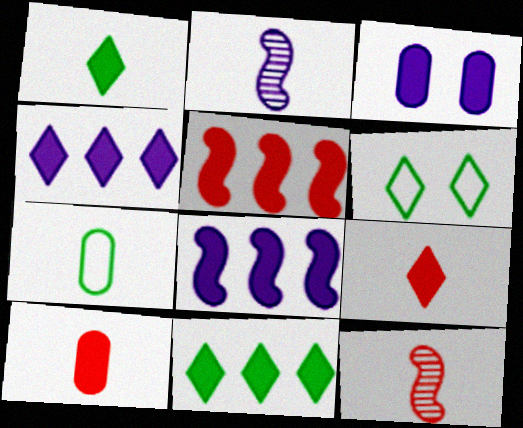[[1, 3, 5], 
[2, 7, 9]]